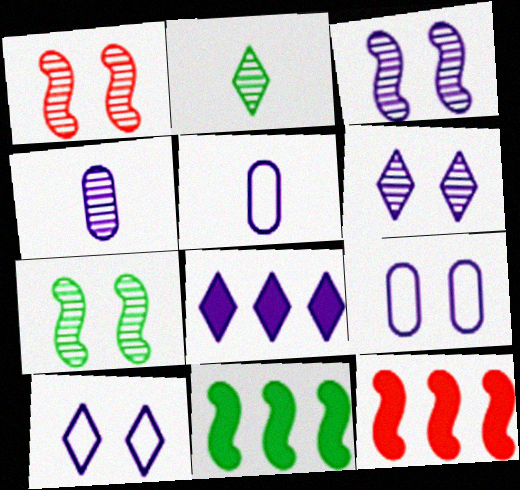[[1, 3, 7], 
[2, 9, 12], 
[3, 5, 8]]